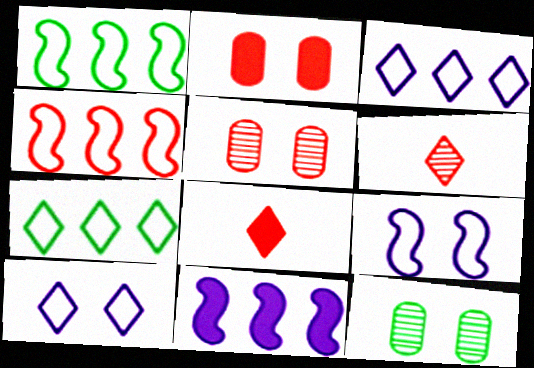[[2, 4, 6], 
[4, 5, 8]]